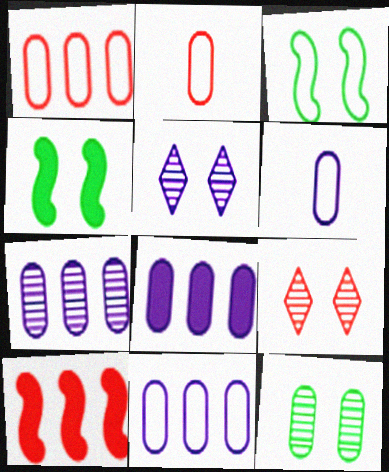[[2, 8, 12], 
[2, 9, 10], 
[7, 8, 11]]